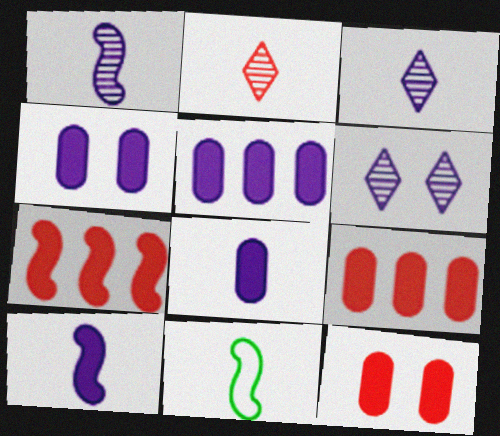[[2, 8, 11], 
[4, 5, 8], 
[6, 9, 11]]